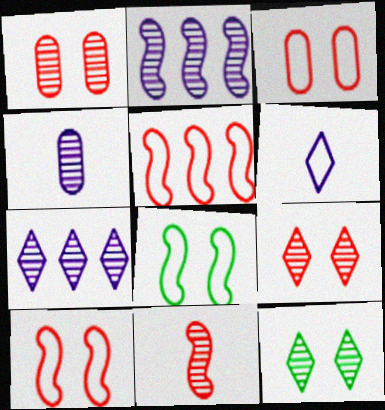[]